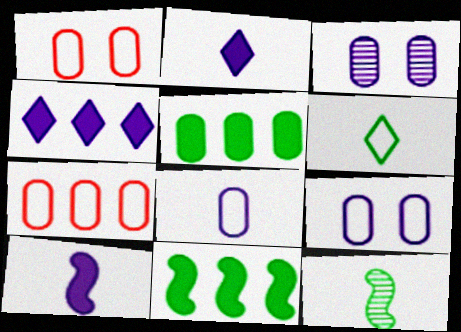[[1, 4, 12]]